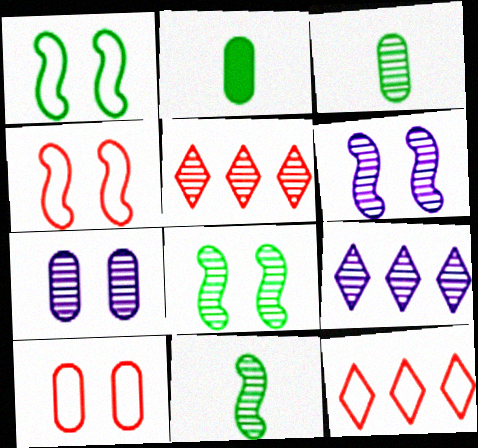[[2, 4, 9], 
[2, 6, 12], 
[3, 5, 6], 
[5, 7, 11]]